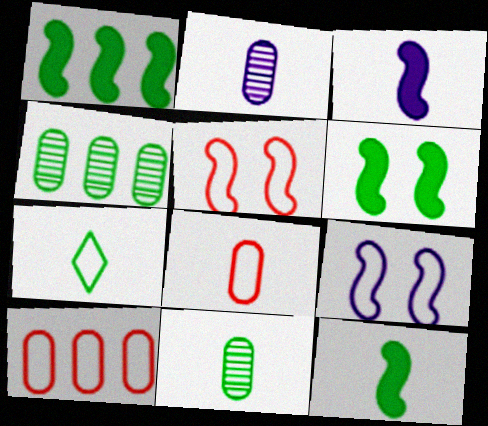[[1, 6, 12], 
[4, 6, 7], 
[7, 9, 10], 
[7, 11, 12]]